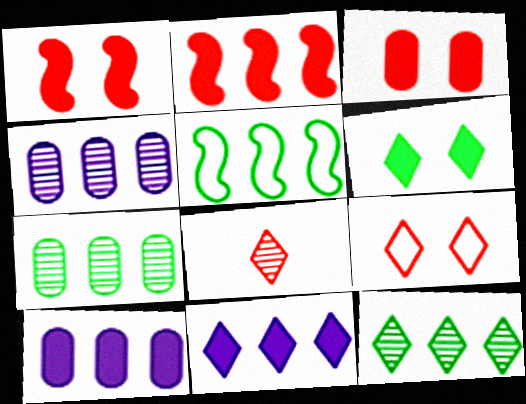[]